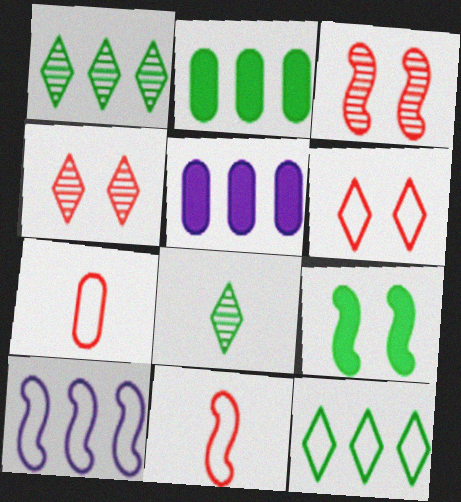[]